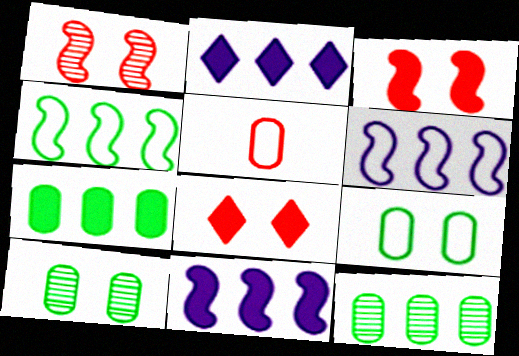[]